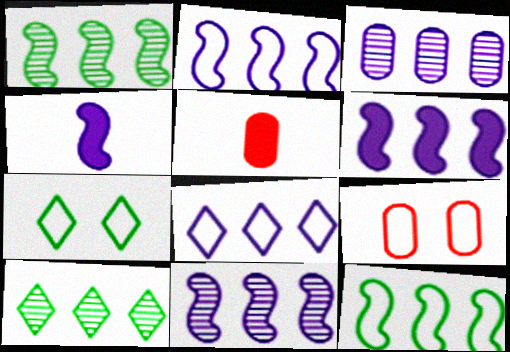[[2, 6, 11], 
[3, 6, 8], 
[4, 9, 10], 
[5, 7, 11]]